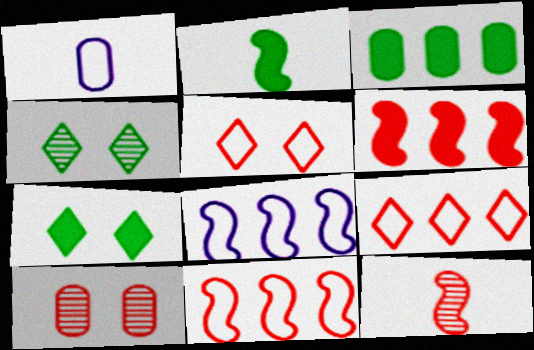[[1, 3, 10], 
[1, 4, 6], 
[2, 3, 7]]